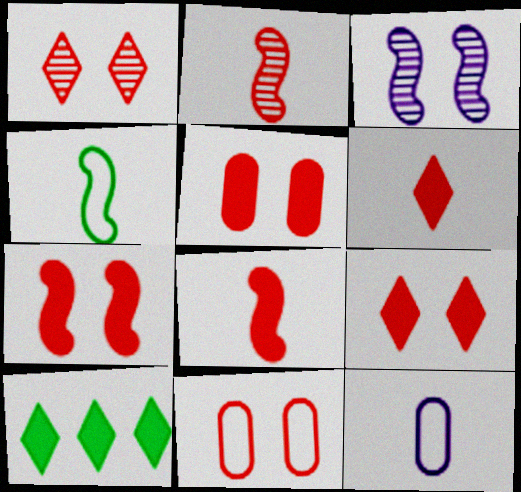[[1, 7, 11], 
[5, 7, 9]]